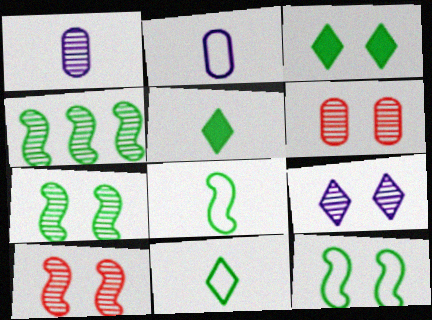[[6, 7, 9]]